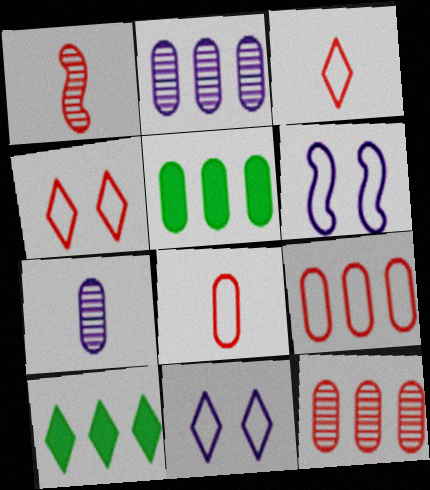[[1, 5, 11], 
[2, 5, 9]]